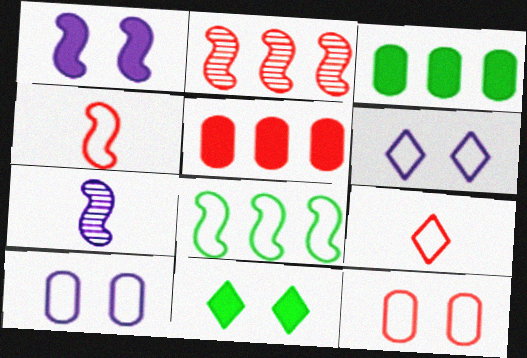[[8, 9, 10]]